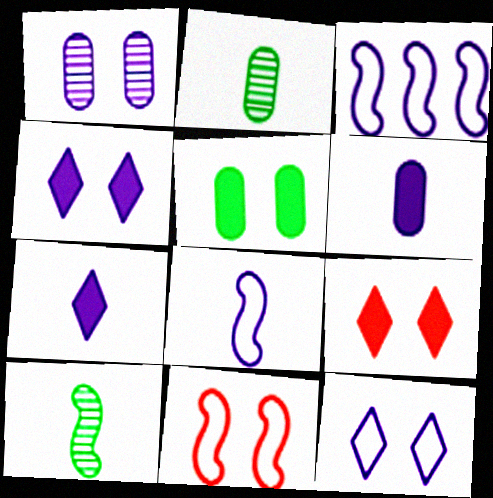[[1, 3, 7], 
[2, 3, 9]]